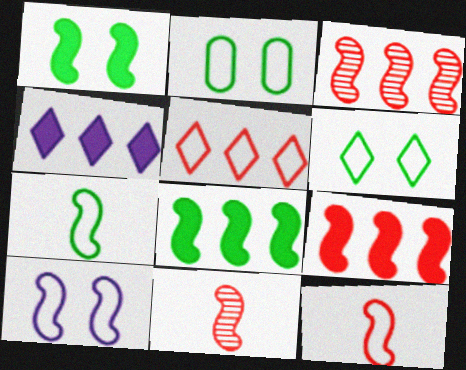[[2, 4, 11], 
[8, 10, 11]]